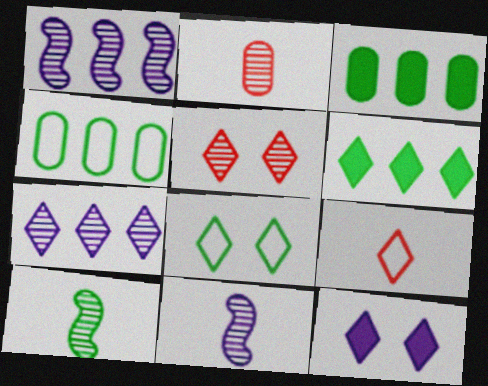[[3, 8, 10], 
[5, 8, 12]]